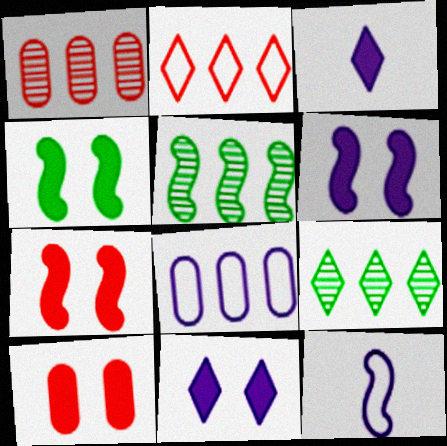[[4, 6, 7], 
[4, 10, 11], 
[5, 7, 12], 
[9, 10, 12]]